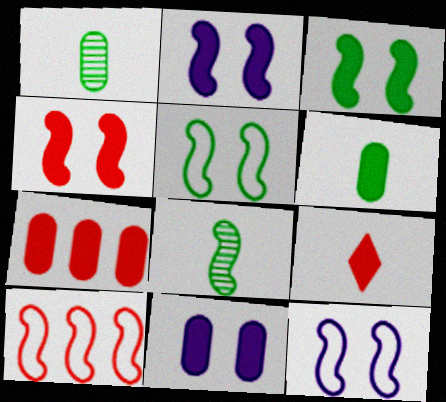[[2, 3, 4], 
[2, 8, 10], 
[4, 7, 9], 
[6, 7, 11]]